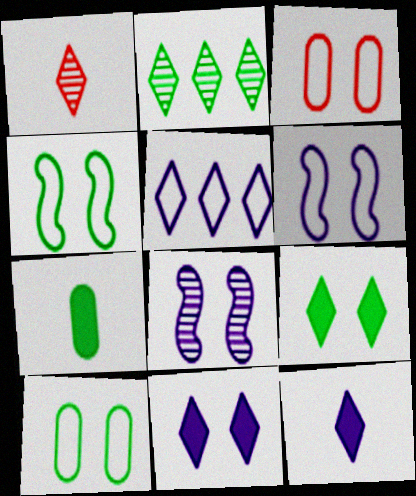[[1, 5, 9], 
[2, 4, 7], 
[3, 8, 9]]